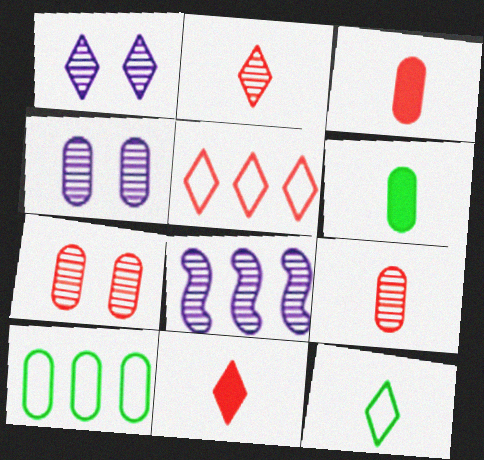[[3, 4, 10]]